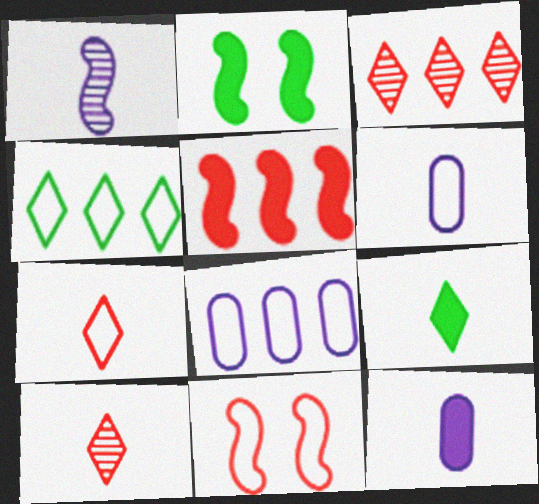[[2, 3, 6], 
[2, 8, 10], 
[4, 6, 11]]